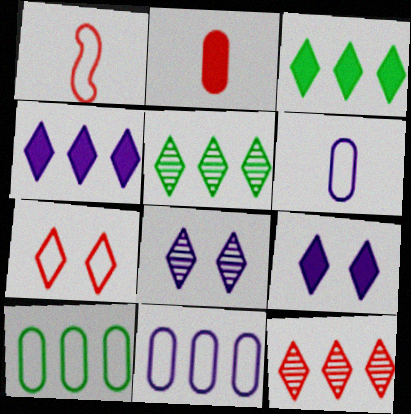[]